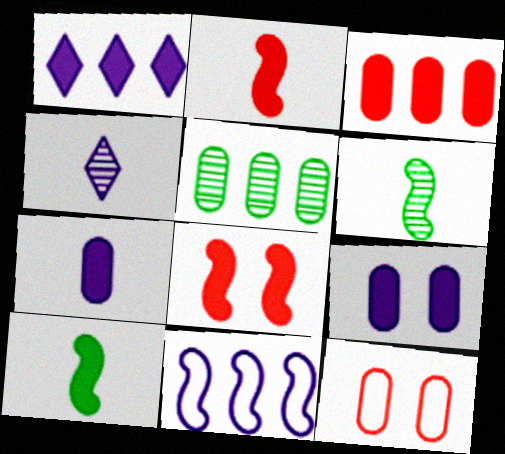[[1, 6, 12], 
[4, 9, 11], 
[5, 7, 12], 
[6, 8, 11]]